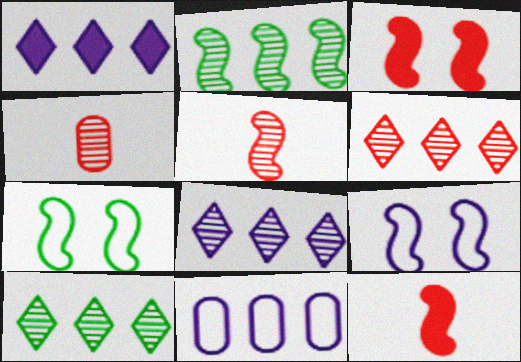[[1, 4, 7], 
[2, 9, 12], 
[6, 8, 10]]